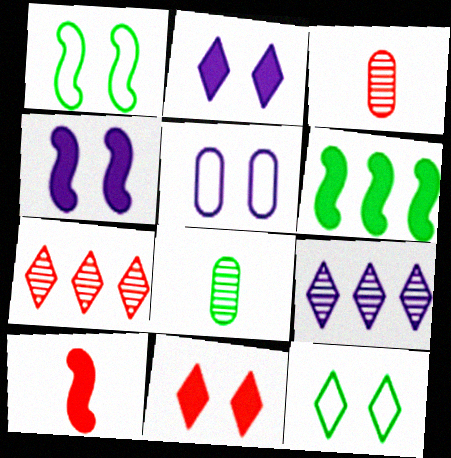[[4, 6, 10], 
[6, 8, 12]]